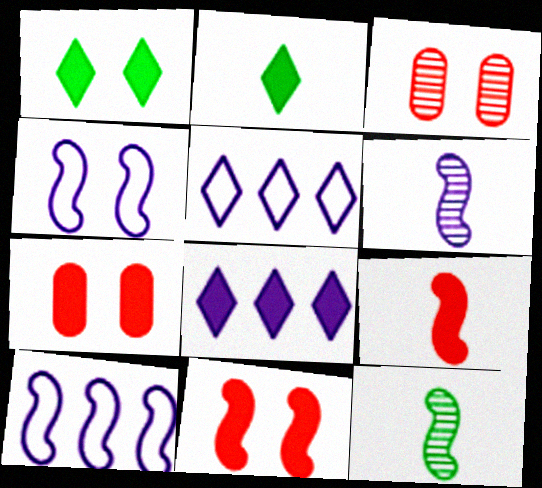[[1, 3, 4], 
[2, 3, 10], 
[5, 7, 12], 
[10, 11, 12]]